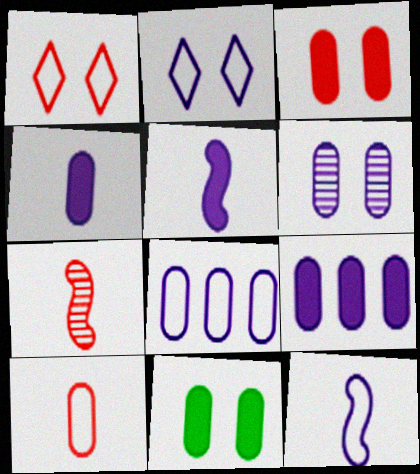[[2, 8, 12], 
[4, 6, 8]]